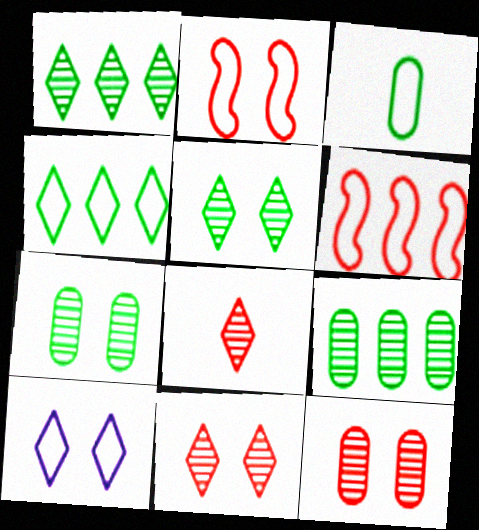[[3, 6, 10]]